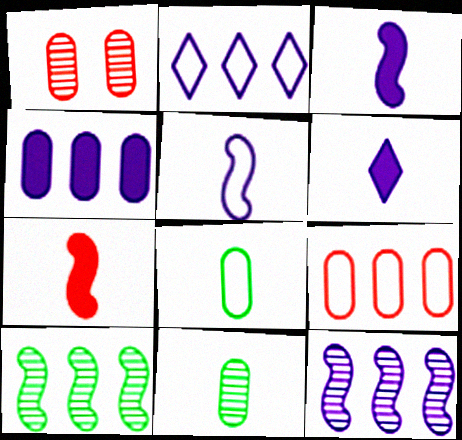[[1, 4, 8], 
[2, 4, 12]]